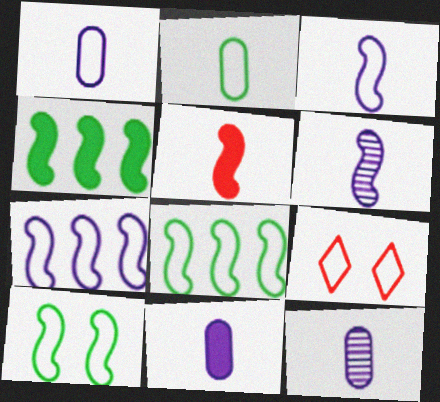[[1, 8, 9], 
[1, 11, 12], 
[2, 7, 9], 
[4, 9, 12]]